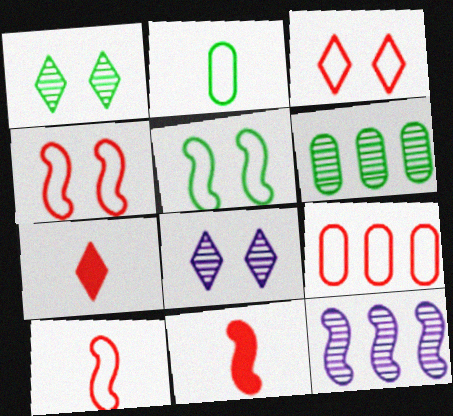[[3, 9, 10], 
[5, 11, 12]]